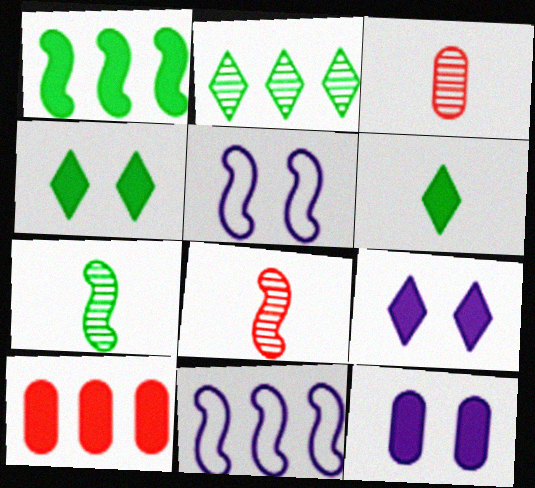[[1, 5, 8], 
[2, 10, 11], 
[3, 4, 11]]